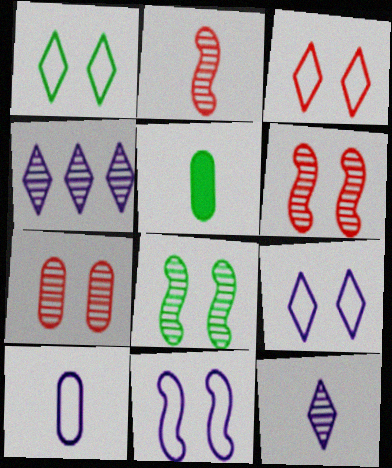[[1, 3, 9]]